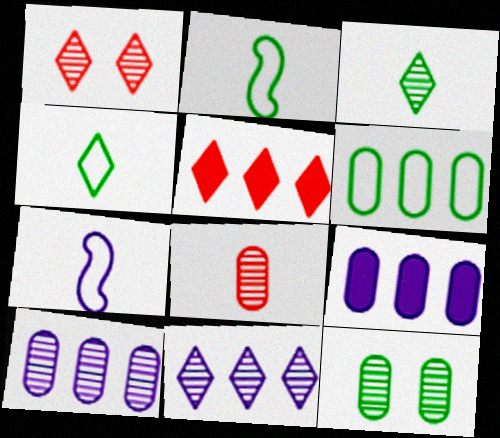[[1, 2, 9], 
[1, 3, 11], 
[5, 7, 12], 
[8, 10, 12]]